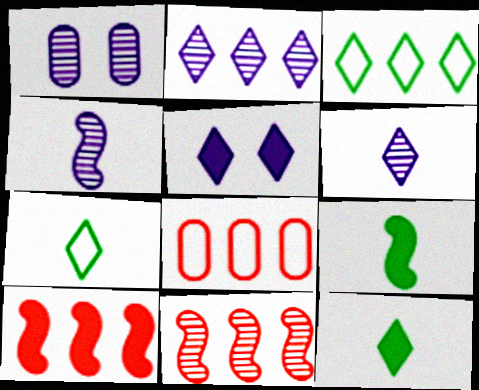[[1, 2, 4], 
[1, 7, 10]]